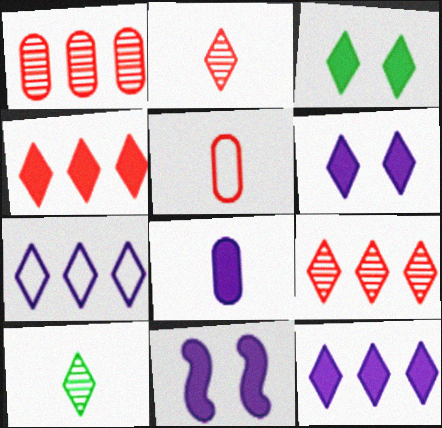[[2, 3, 7], 
[8, 11, 12]]